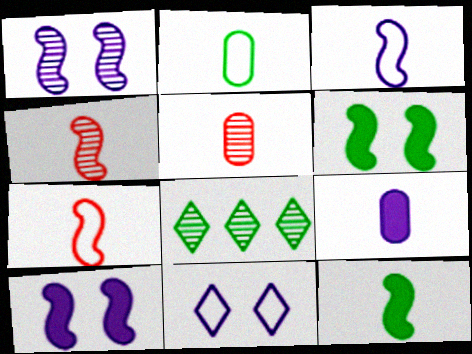[[1, 5, 8], 
[2, 5, 9], 
[2, 6, 8], 
[3, 4, 12]]